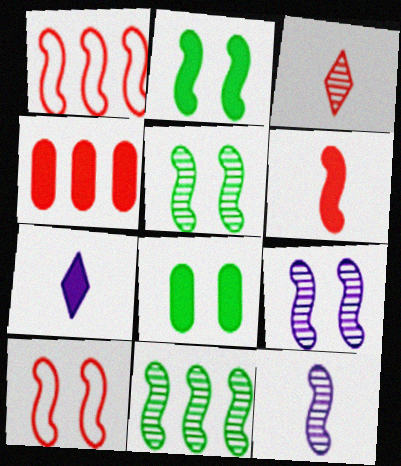[[1, 2, 12], 
[2, 4, 7], 
[2, 9, 10], 
[3, 4, 10]]